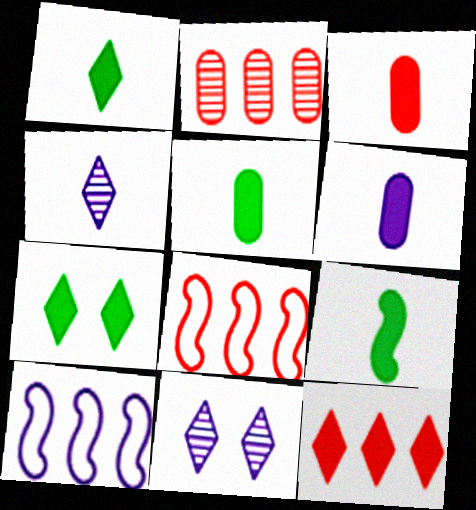[[1, 5, 9], 
[2, 8, 12], 
[3, 5, 6], 
[5, 8, 11], 
[6, 10, 11]]